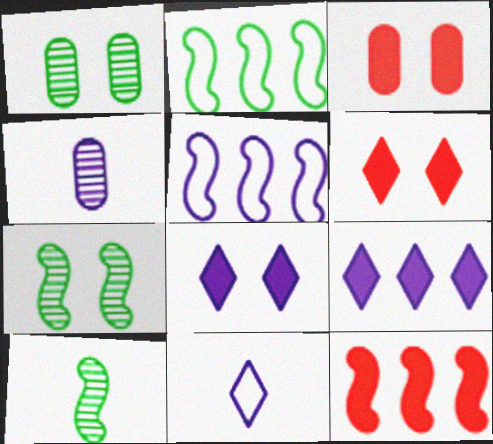[[1, 11, 12], 
[2, 4, 6], 
[4, 5, 8]]